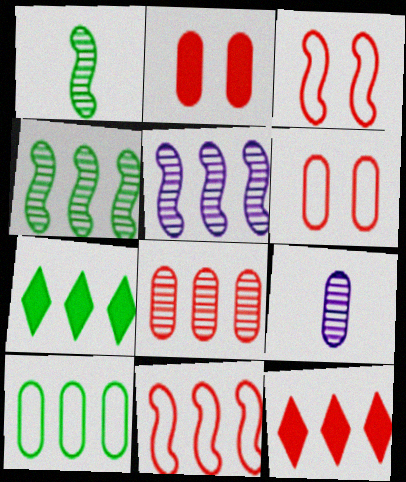[[2, 9, 10], 
[3, 7, 9], 
[4, 7, 10], 
[5, 10, 12], 
[8, 11, 12]]